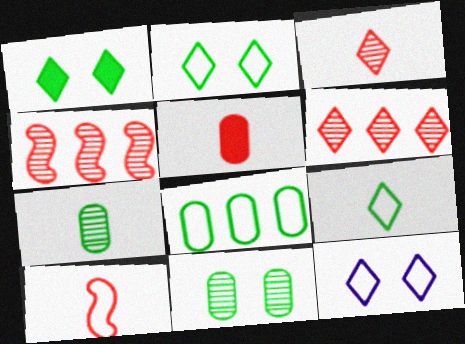[[3, 5, 10], 
[8, 10, 12]]